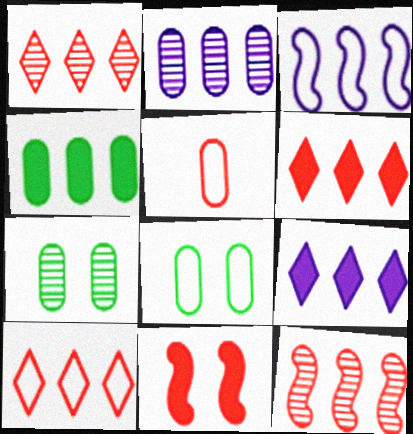[[1, 3, 4], 
[1, 5, 11], 
[1, 6, 10], 
[2, 3, 9]]